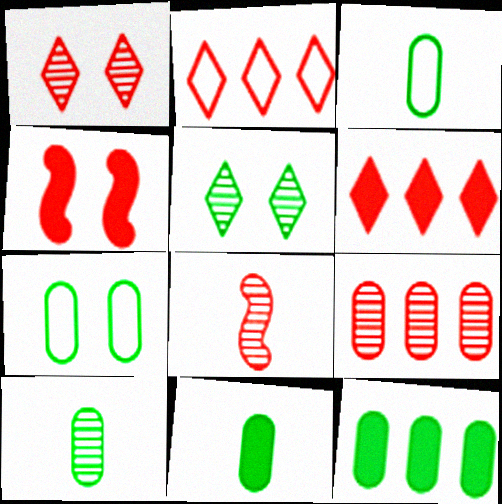[[1, 8, 9], 
[3, 10, 11], 
[7, 10, 12]]